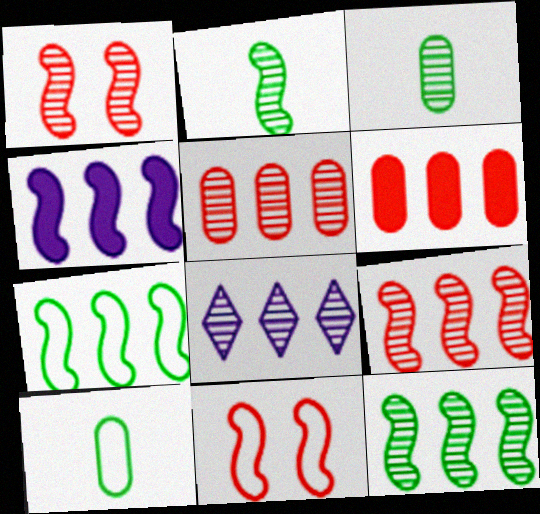[[1, 3, 8], 
[2, 4, 11], 
[4, 7, 9], 
[5, 8, 12], 
[6, 7, 8]]